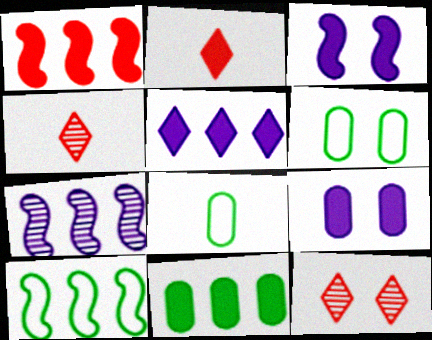[[1, 5, 11], 
[1, 7, 10], 
[2, 3, 11], 
[2, 6, 7], 
[3, 6, 12], 
[4, 9, 10]]